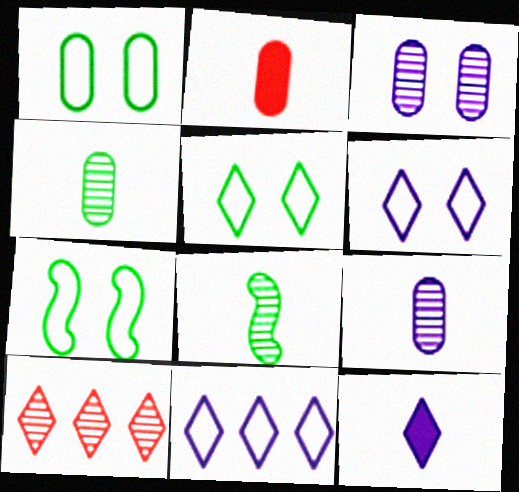[[1, 5, 7], 
[3, 8, 10], 
[5, 10, 12]]